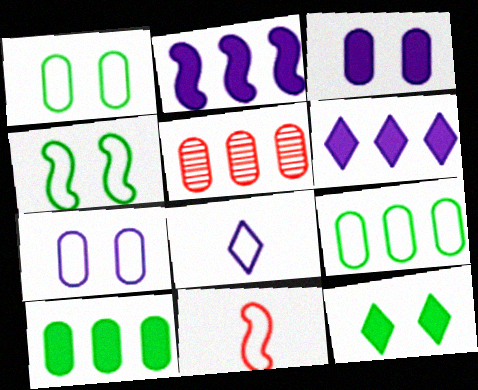[]